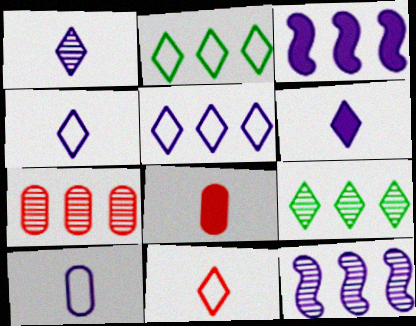[[1, 4, 6], 
[2, 3, 7], 
[7, 9, 12]]